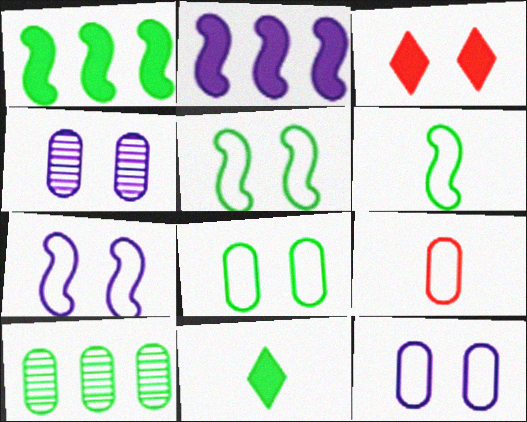[[3, 4, 5], 
[5, 10, 11]]